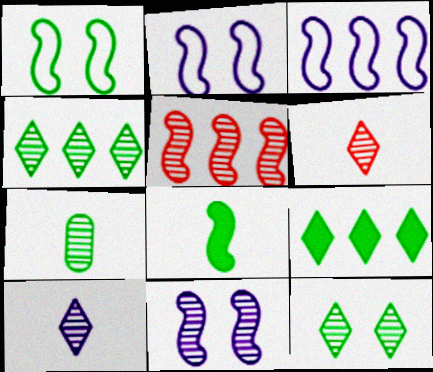[[1, 7, 9], 
[2, 5, 8]]